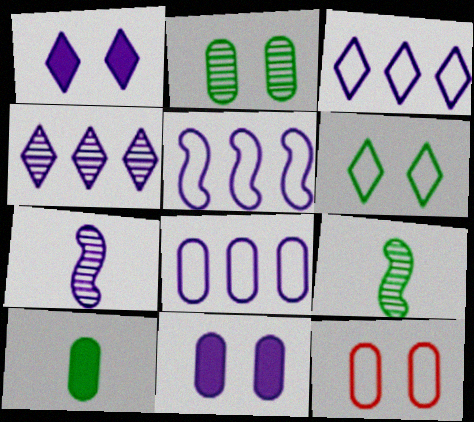[[1, 7, 8], 
[2, 11, 12], 
[3, 5, 8], 
[3, 7, 11]]